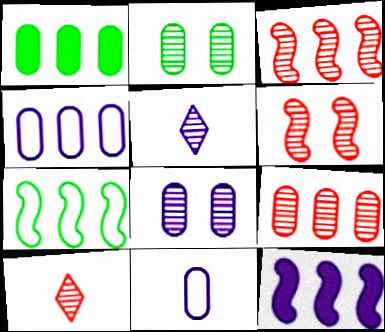[[1, 4, 9], 
[2, 3, 5], 
[3, 7, 12], 
[6, 9, 10]]